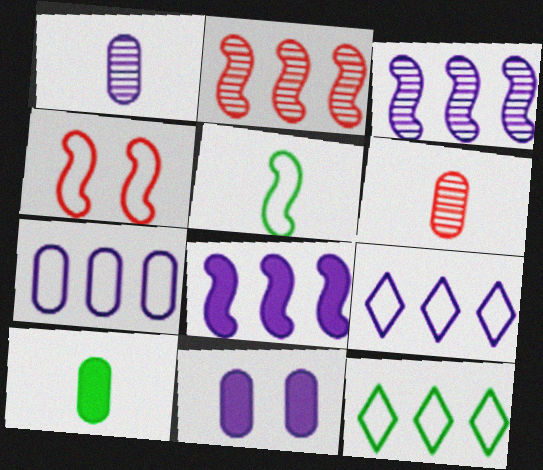[[1, 7, 11]]